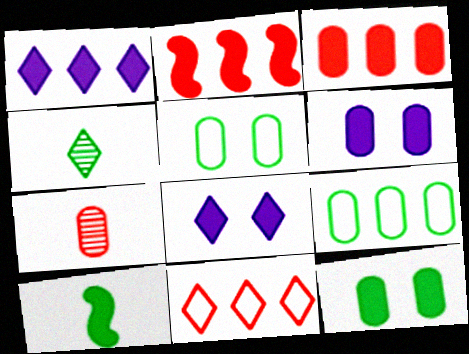[[3, 8, 10], 
[4, 8, 11], 
[6, 7, 9]]